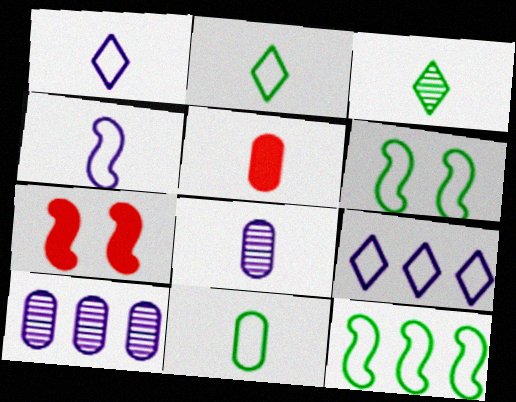[[2, 7, 10], 
[3, 4, 5], 
[5, 8, 11]]